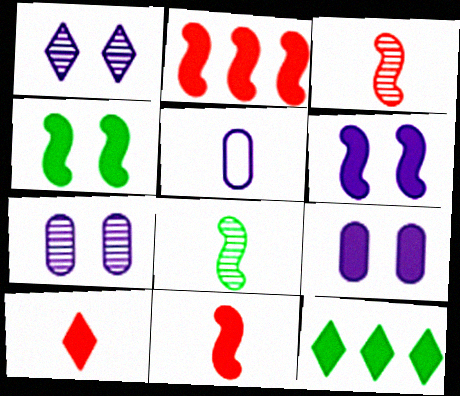[[5, 8, 10], 
[9, 11, 12]]